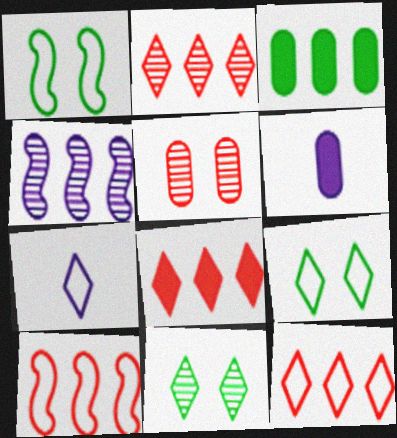[[1, 2, 6], 
[2, 8, 12], 
[3, 4, 12], 
[6, 10, 11], 
[7, 8, 11], 
[7, 9, 12]]